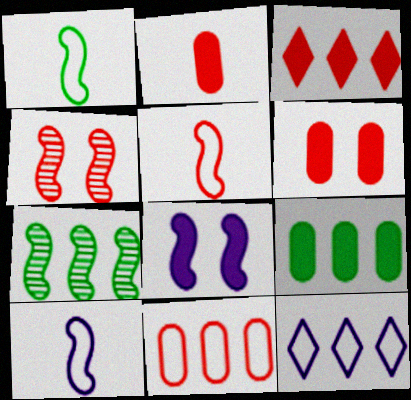[[1, 5, 10], 
[5, 7, 8]]